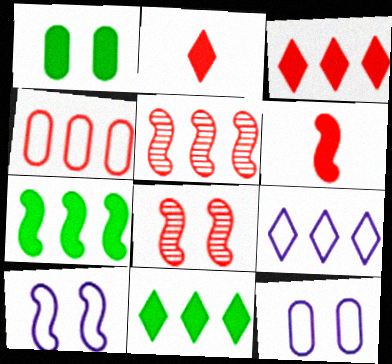[[2, 4, 8], 
[3, 4, 5]]